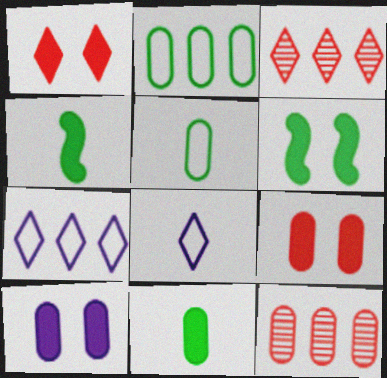[[1, 6, 10], 
[5, 10, 12], 
[6, 8, 12]]